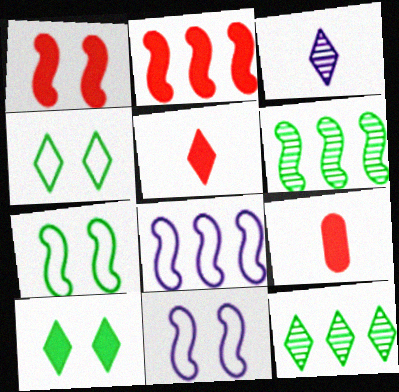[[2, 6, 8], 
[9, 11, 12]]